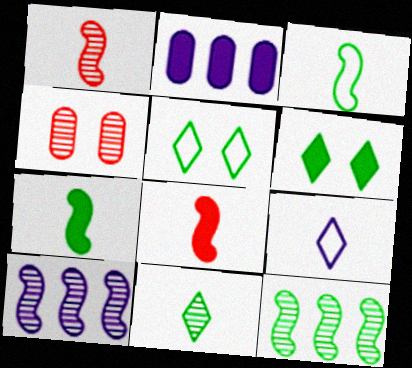[[1, 2, 5], 
[2, 6, 8], 
[4, 10, 11]]